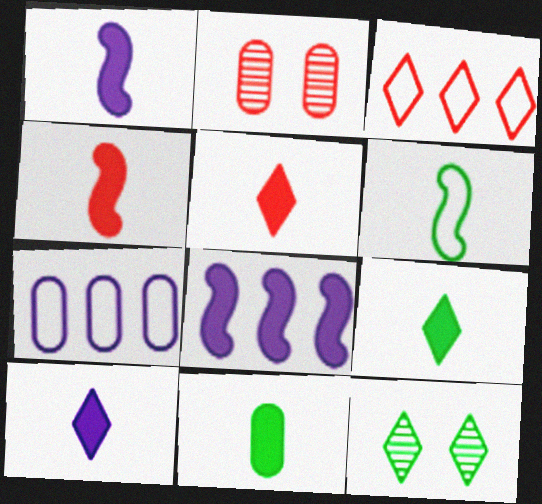[[1, 5, 11], 
[2, 3, 4], 
[2, 7, 11], 
[3, 10, 12], 
[4, 7, 12], 
[4, 10, 11], 
[5, 9, 10]]